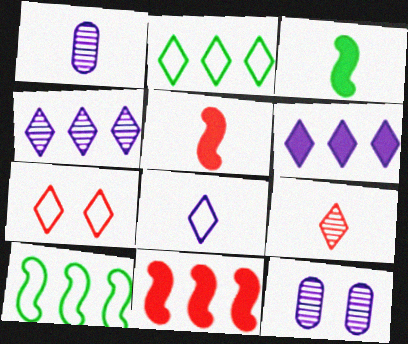[[2, 5, 12], 
[2, 7, 8]]